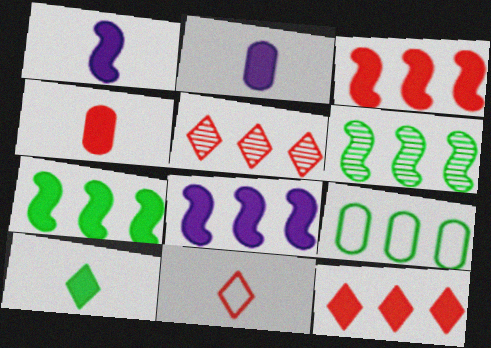[[1, 4, 10], 
[3, 7, 8], 
[5, 8, 9]]